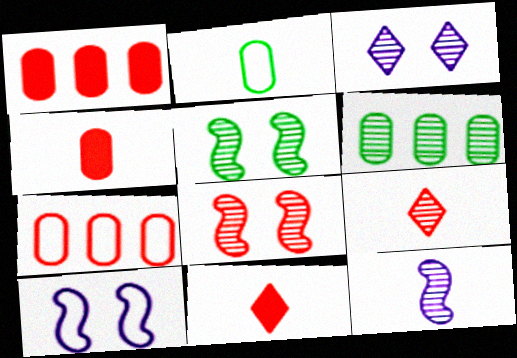[[2, 11, 12], 
[6, 10, 11], 
[7, 8, 11]]